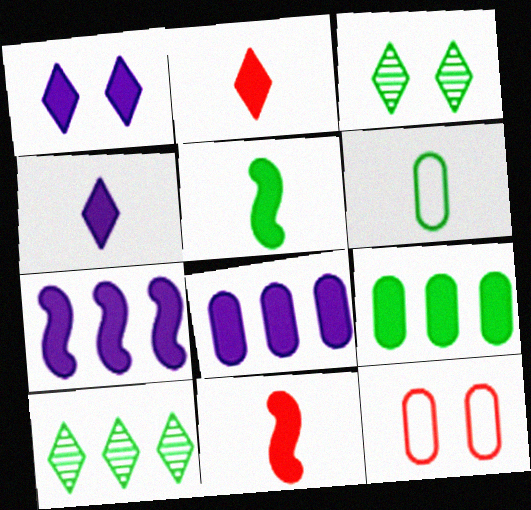[[1, 9, 11]]